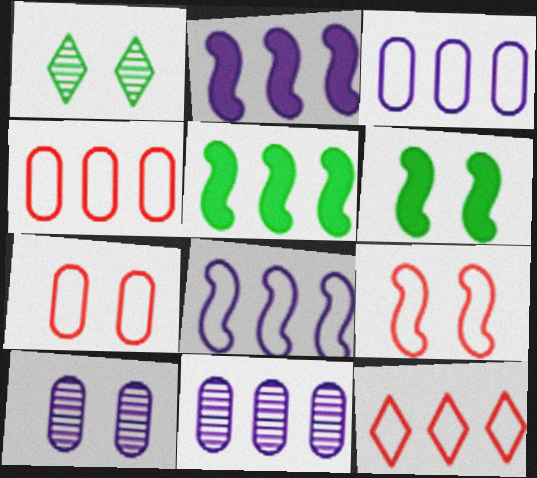[[5, 11, 12]]